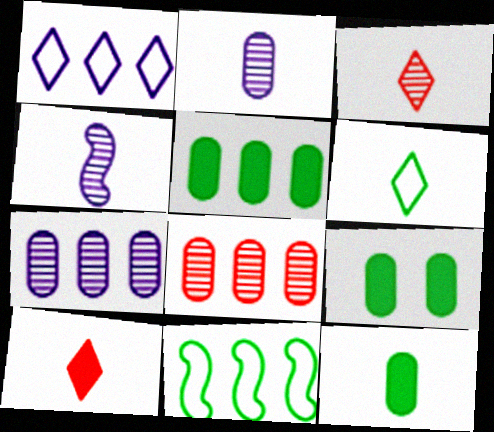[[5, 9, 12]]